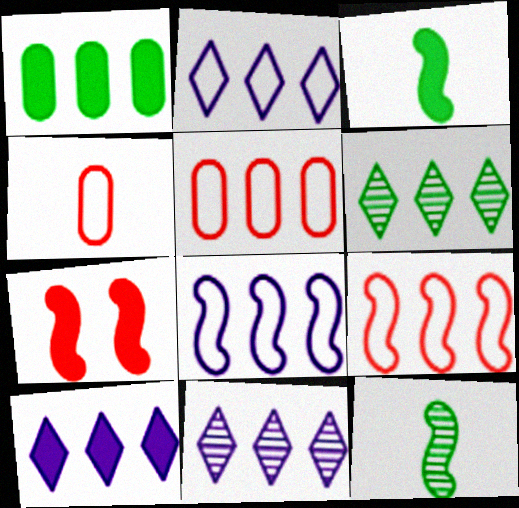[[1, 9, 11], 
[2, 10, 11], 
[7, 8, 12]]